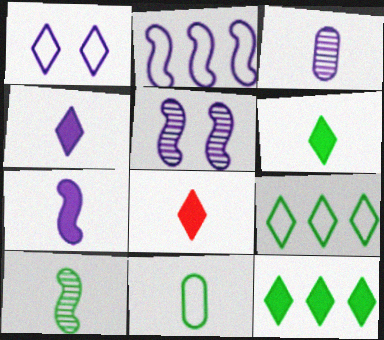[[2, 5, 7], 
[4, 6, 8], 
[6, 10, 11]]